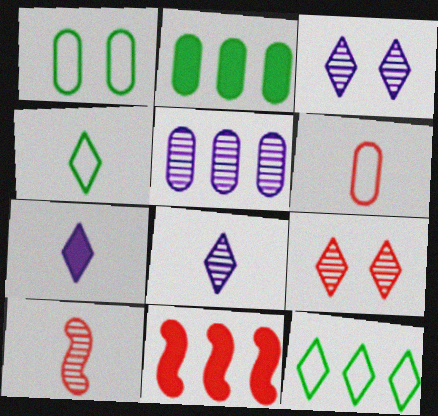[[1, 8, 11], 
[5, 11, 12], 
[6, 9, 11], 
[7, 9, 12]]